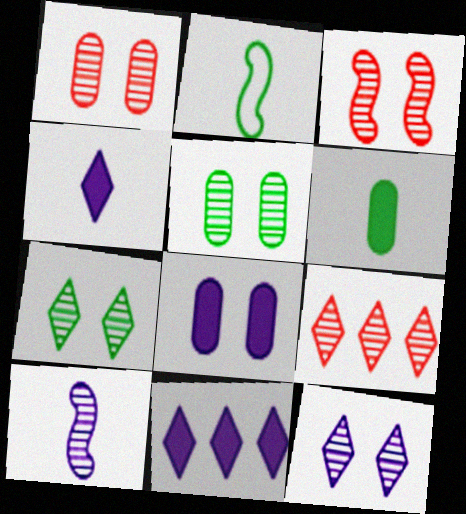[[1, 2, 11], 
[2, 8, 9], 
[3, 5, 12], 
[5, 9, 10]]